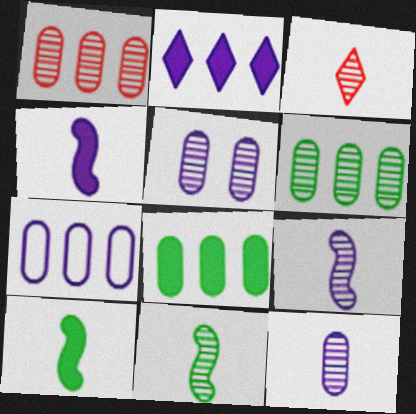[[1, 7, 8], 
[3, 11, 12]]